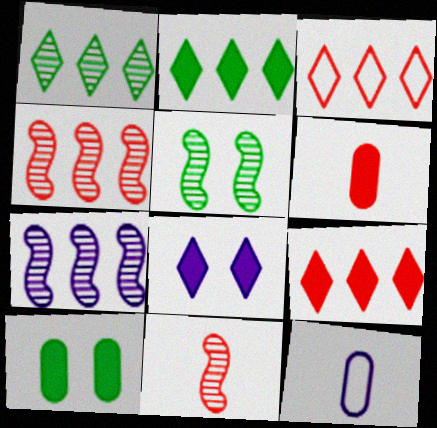[[5, 7, 11], 
[5, 9, 12], 
[7, 8, 12]]